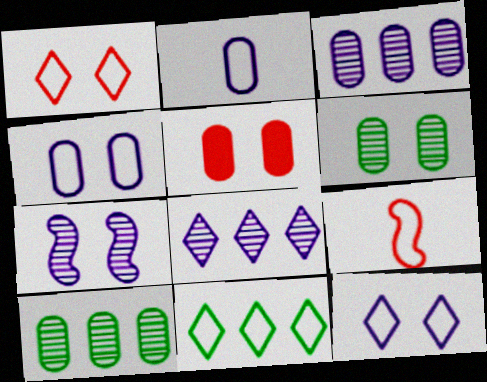[[2, 5, 10], 
[4, 5, 6], 
[4, 9, 11]]